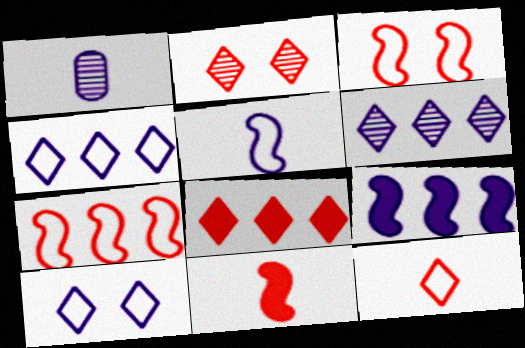[[1, 9, 10], 
[2, 8, 12]]